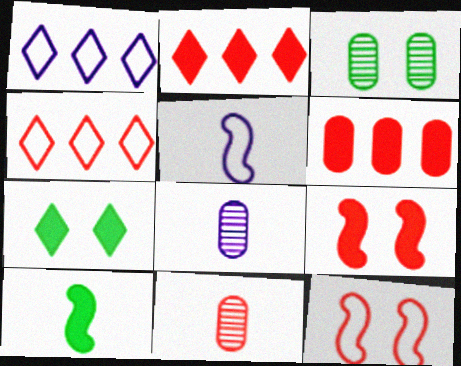[[2, 3, 5], 
[2, 11, 12], 
[4, 9, 11]]